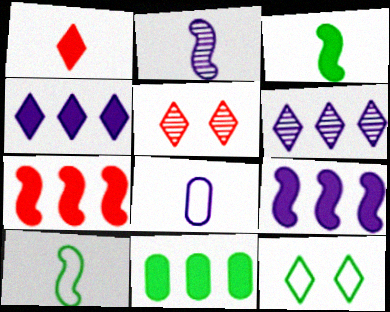[[1, 6, 12], 
[4, 7, 11]]